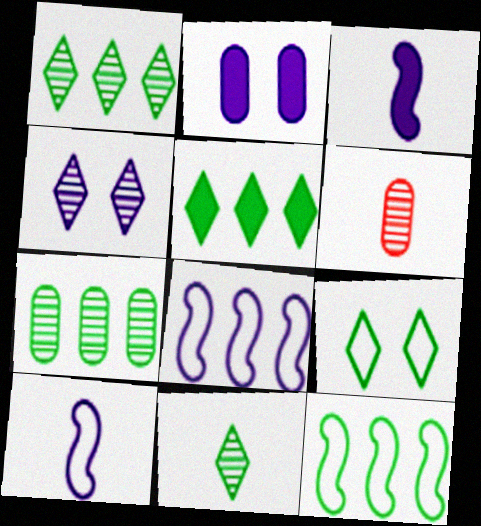[[5, 7, 12], 
[5, 9, 11]]